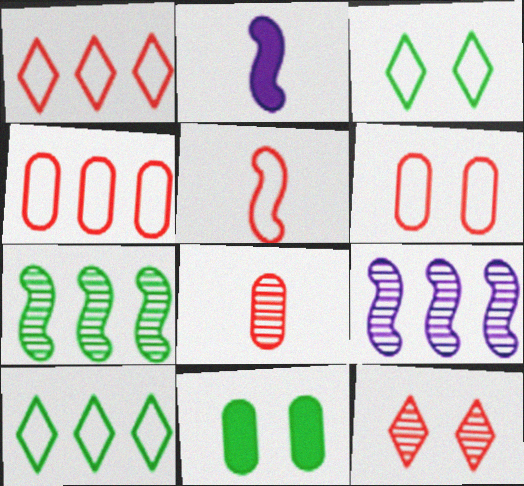[[1, 5, 6]]